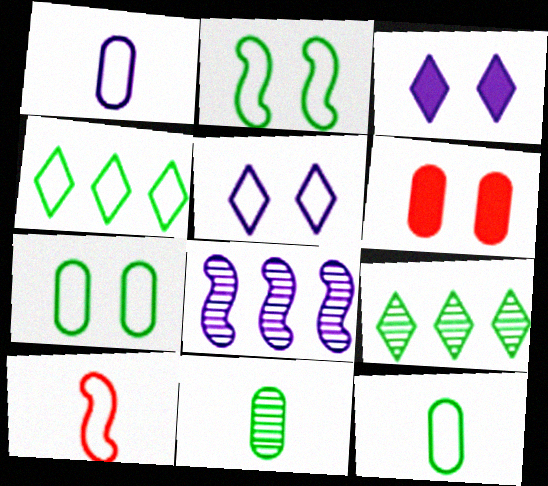[[1, 3, 8], 
[2, 4, 12]]